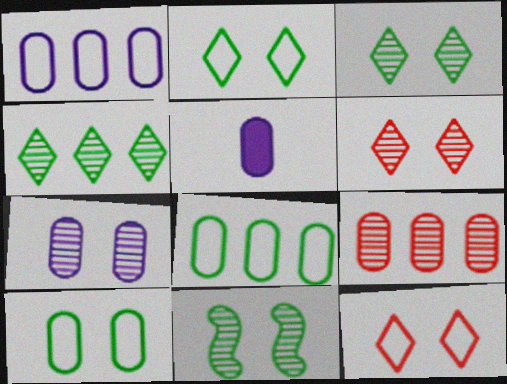[[1, 5, 7], 
[5, 9, 10], 
[6, 7, 11]]